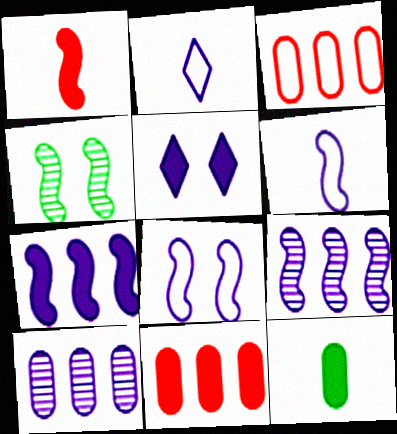[[2, 4, 11], 
[5, 6, 10]]